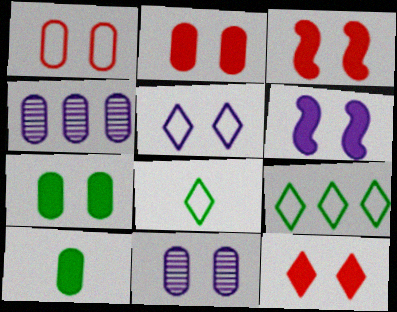[[1, 4, 10], 
[1, 7, 11], 
[2, 3, 12], 
[3, 4, 8], 
[5, 6, 11], 
[6, 7, 12]]